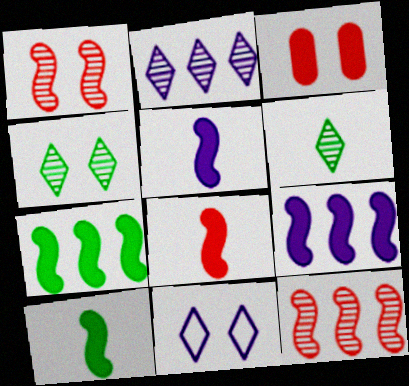[[5, 8, 10]]